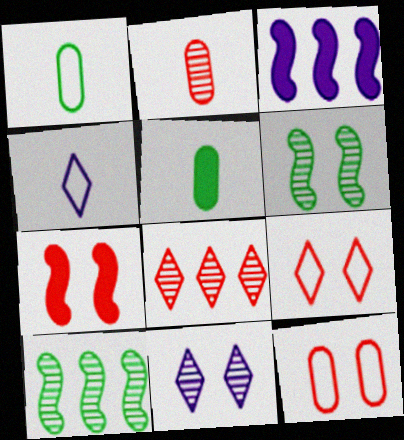[[2, 10, 11]]